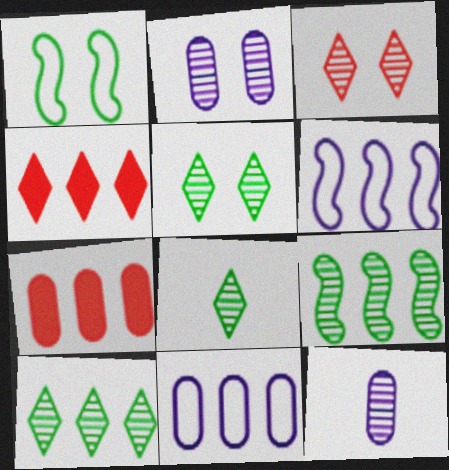[[1, 4, 12], 
[3, 9, 12], 
[4, 9, 11], 
[5, 8, 10], 
[6, 7, 10]]